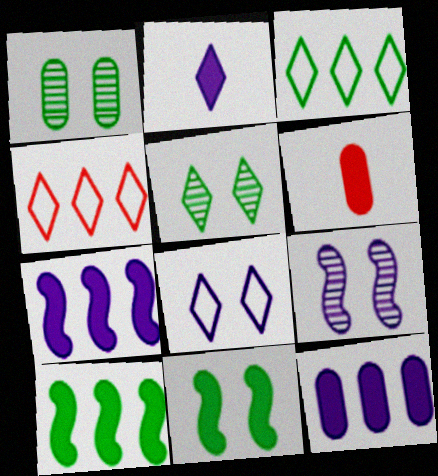[[2, 4, 5], 
[3, 6, 9]]